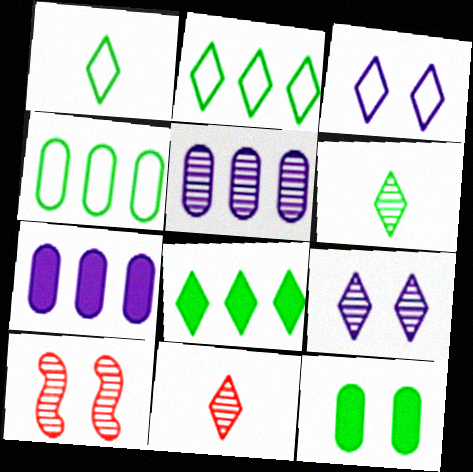[[1, 7, 10], 
[3, 8, 11], 
[3, 10, 12], 
[5, 6, 10]]